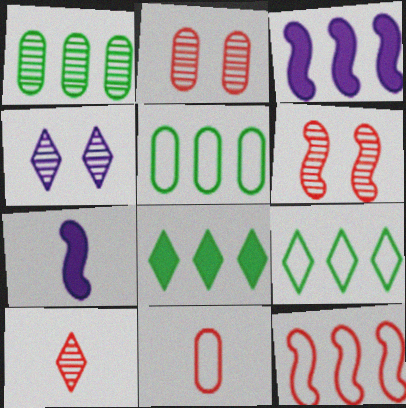[[2, 7, 9]]